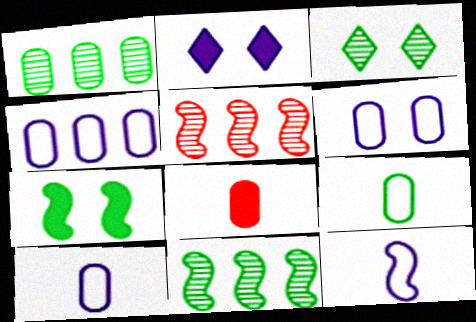[[1, 6, 8], 
[2, 5, 9], 
[4, 6, 10], 
[5, 7, 12]]